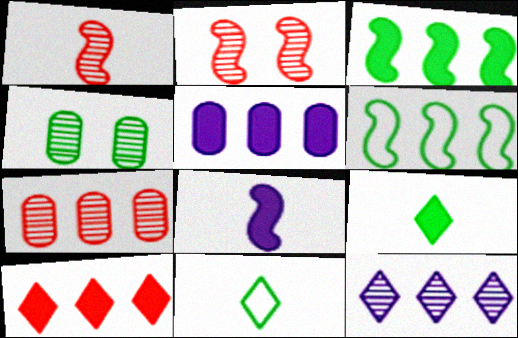[[1, 4, 12], 
[2, 5, 11], 
[2, 6, 8], 
[3, 4, 11], 
[3, 5, 10], 
[4, 6, 9]]